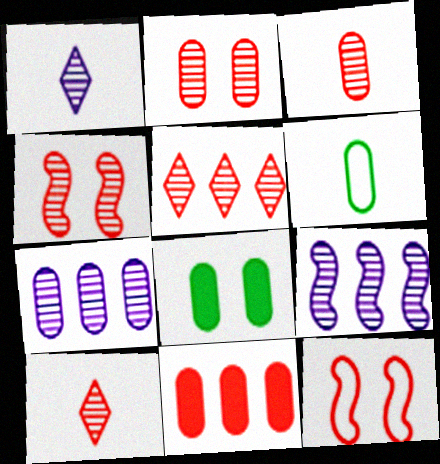[[3, 4, 5], 
[10, 11, 12]]